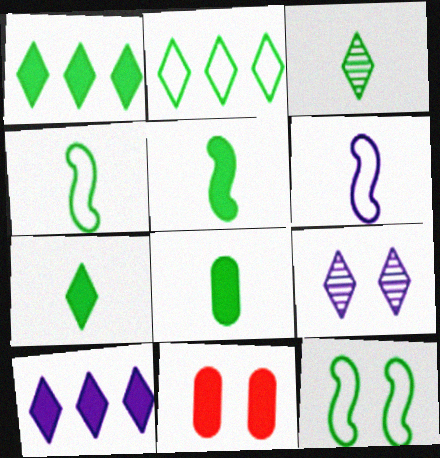[[3, 4, 8], 
[5, 7, 8], 
[5, 10, 11], 
[9, 11, 12]]